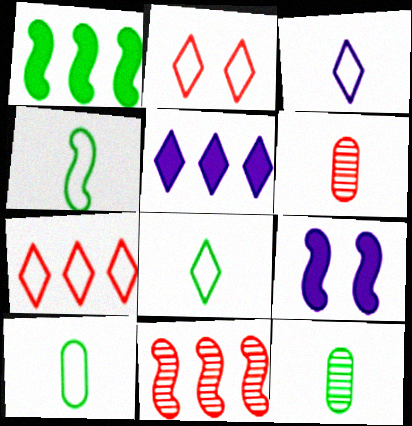[[4, 8, 10], 
[4, 9, 11], 
[7, 9, 12]]